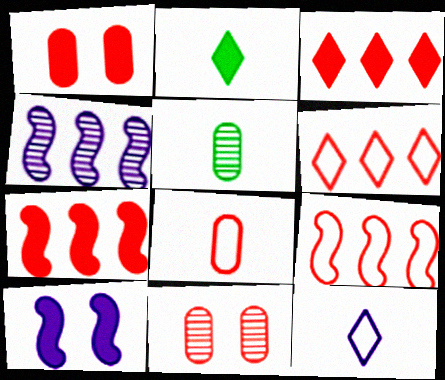[[5, 6, 10]]